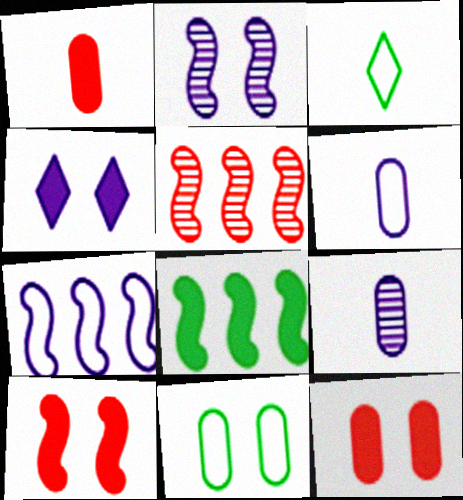[[1, 4, 8], 
[4, 7, 9], 
[5, 7, 8]]